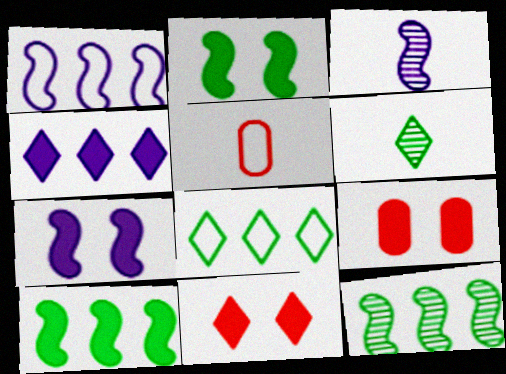[[1, 3, 7], 
[1, 6, 9], 
[3, 8, 9]]